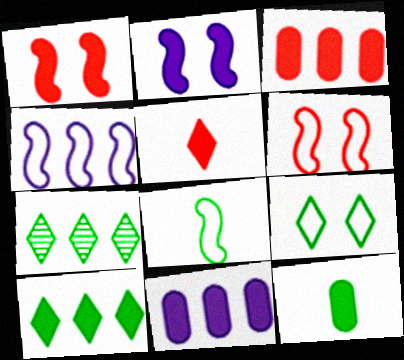[[1, 3, 5], 
[3, 4, 7], 
[4, 6, 8]]